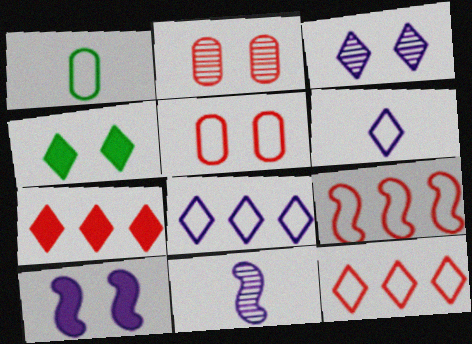[]